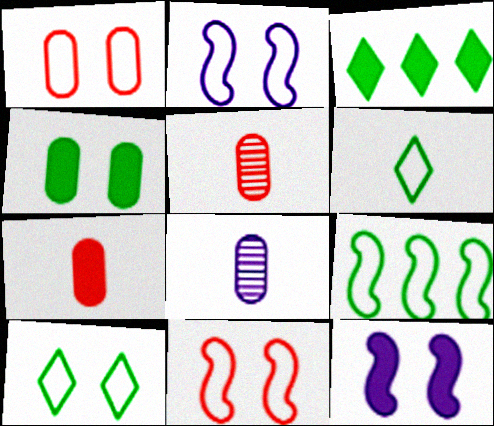[[1, 2, 10], 
[2, 3, 5], 
[3, 7, 12], 
[3, 8, 11]]